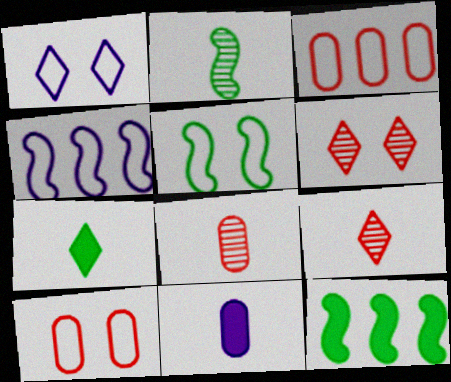[[1, 5, 10], 
[1, 8, 12], 
[2, 5, 12]]